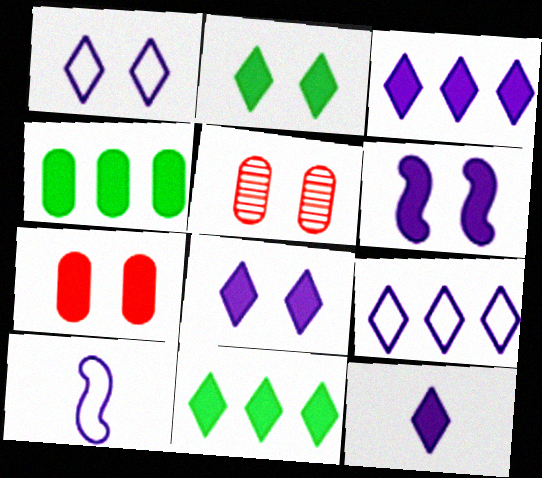[[2, 6, 7], 
[3, 8, 12], 
[5, 10, 11]]